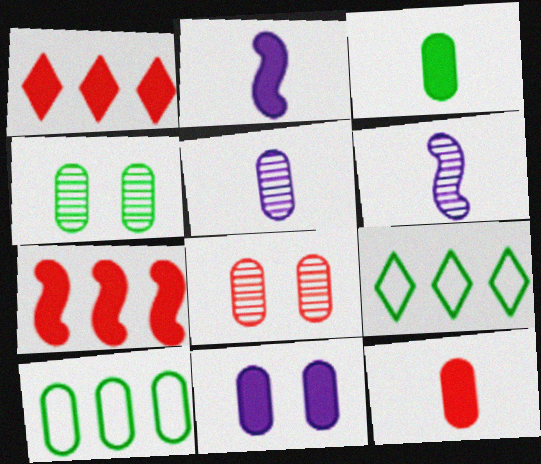[[2, 8, 9], 
[3, 4, 10]]